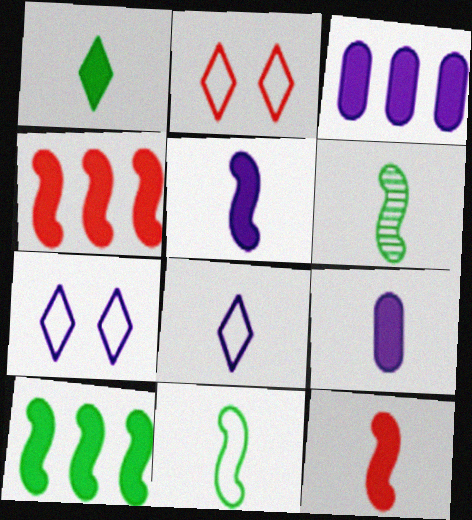[[1, 9, 12], 
[2, 3, 6]]